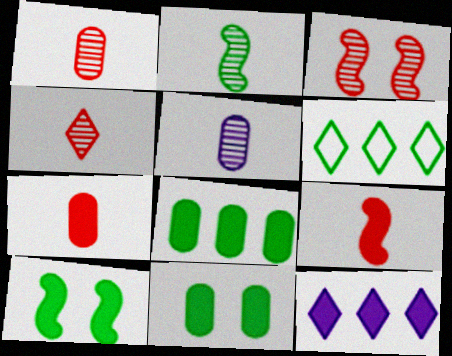[[2, 4, 5], 
[2, 6, 11], 
[7, 10, 12], 
[9, 11, 12]]